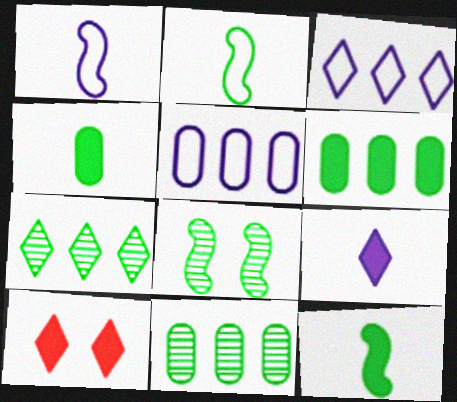[[1, 10, 11]]